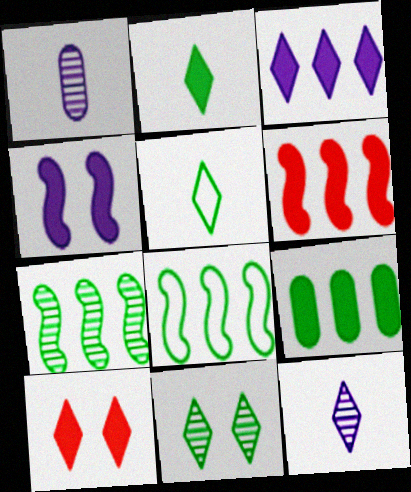[[1, 8, 10], 
[2, 3, 10], 
[3, 6, 9]]